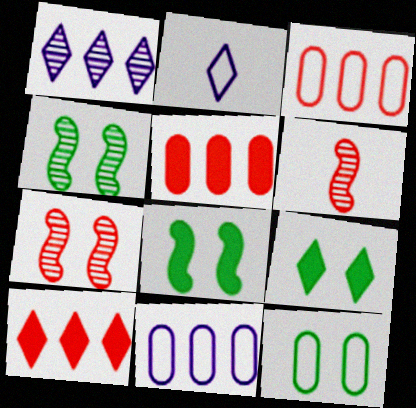[[2, 4, 5], 
[4, 9, 12], 
[6, 9, 11]]